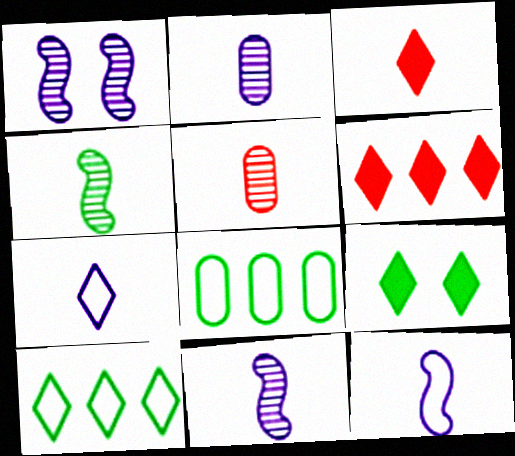[[1, 3, 8], 
[4, 8, 9]]